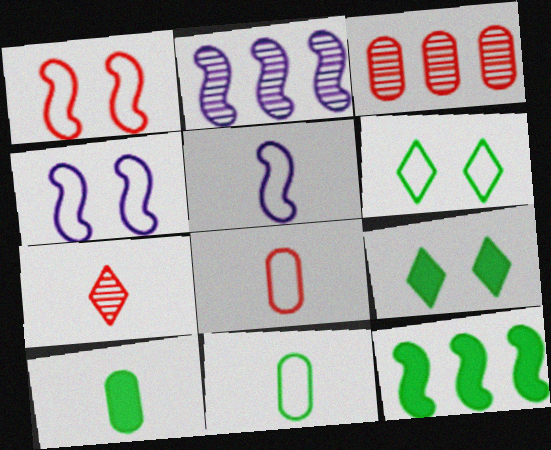[[2, 8, 9], 
[3, 5, 9], 
[5, 7, 10], 
[9, 10, 12]]